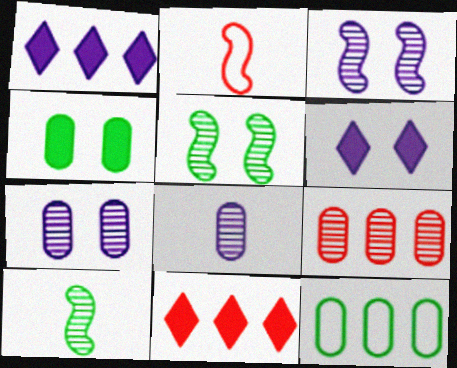[]